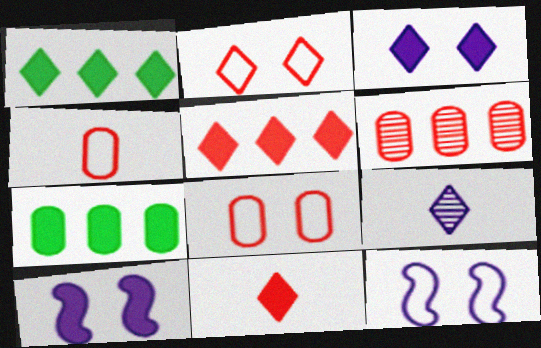[[1, 2, 9], 
[1, 3, 11], 
[7, 10, 11]]